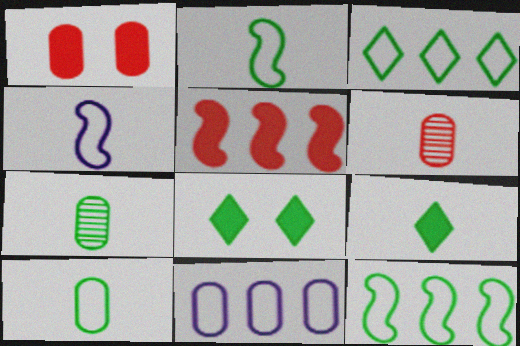[[1, 7, 11], 
[2, 7, 9], 
[4, 6, 9], 
[7, 8, 12]]